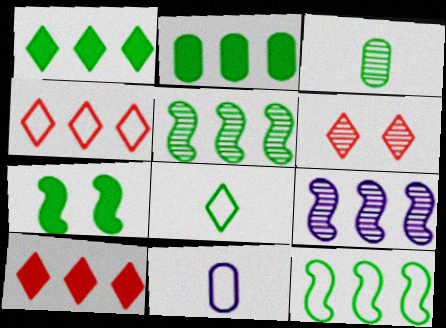[[2, 4, 9], 
[3, 6, 9]]